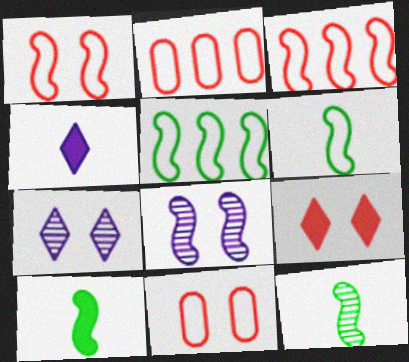[[2, 7, 10], 
[3, 8, 10], 
[6, 10, 12]]